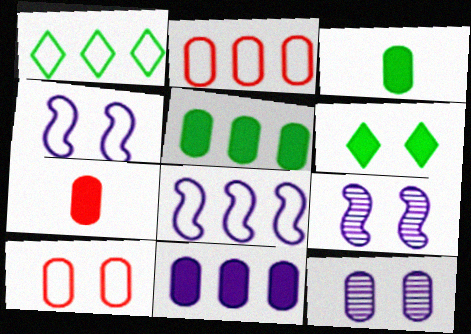[[1, 2, 8], 
[1, 7, 9], 
[2, 3, 12], 
[6, 9, 10]]